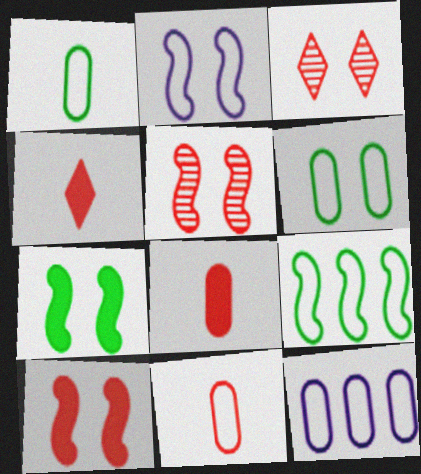[[2, 5, 7], 
[6, 11, 12]]